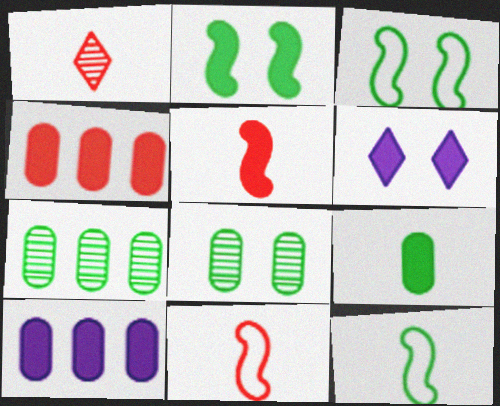[[1, 3, 10], 
[6, 7, 11]]